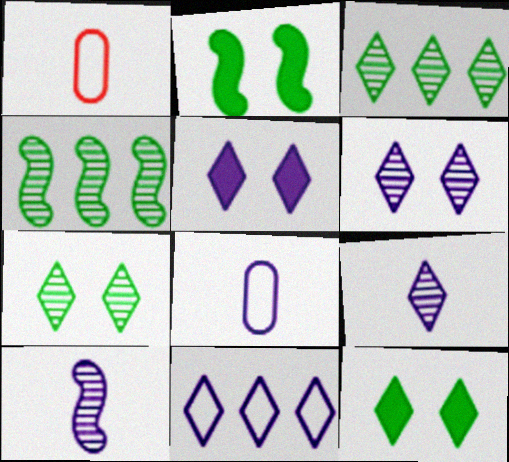[[1, 4, 5], 
[5, 9, 11]]